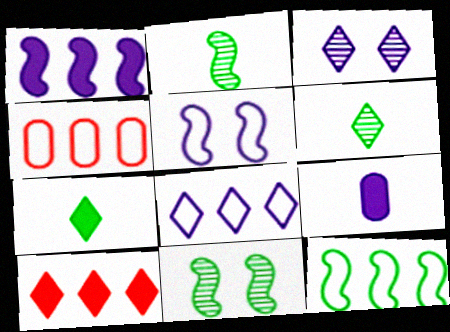[[4, 8, 12]]